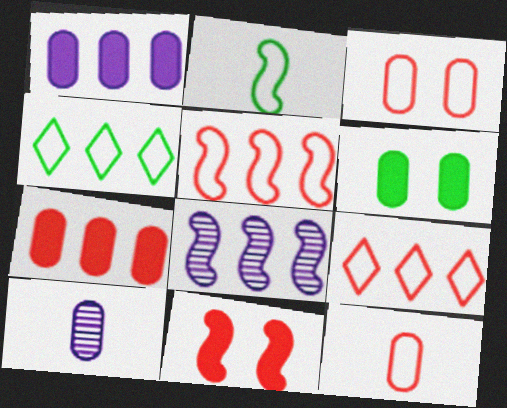[[2, 8, 11], 
[4, 7, 8], 
[4, 10, 11]]